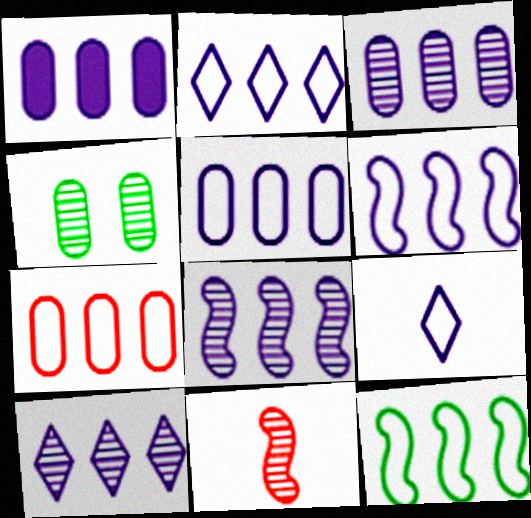[[1, 2, 8], 
[1, 3, 5], 
[1, 6, 10], 
[2, 5, 6], 
[2, 7, 12], 
[3, 8, 10], 
[4, 10, 11]]